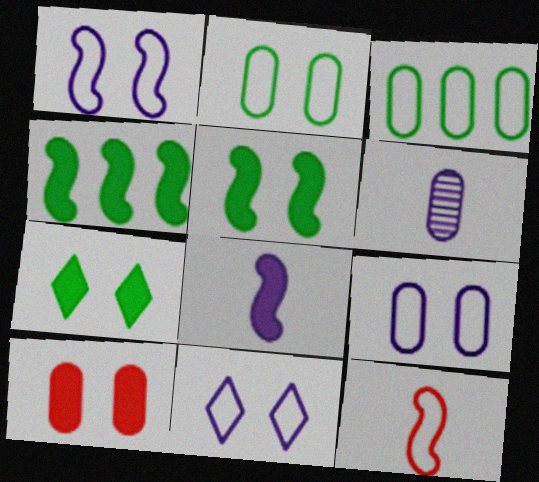[[1, 9, 11], 
[3, 6, 10], 
[3, 11, 12]]